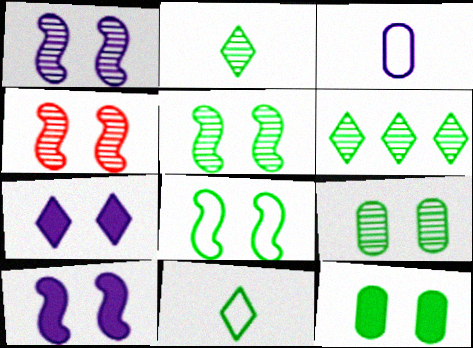[[1, 4, 5], 
[4, 8, 10]]